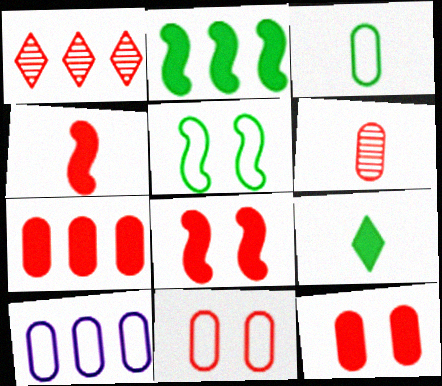[[1, 2, 10], 
[1, 4, 11], 
[3, 10, 11], 
[6, 7, 11]]